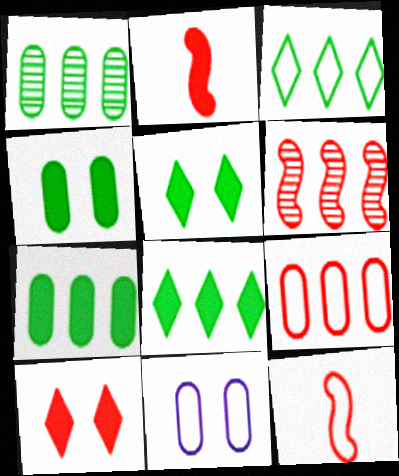[[3, 11, 12]]